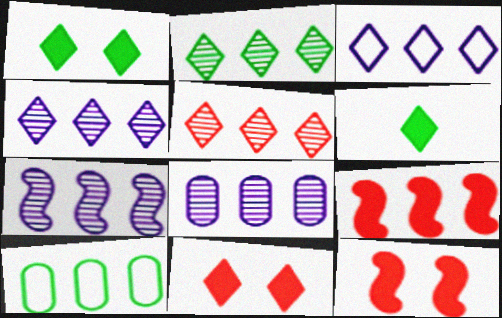[[2, 4, 5], 
[4, 7, 8], 
[4, 9, 10]]